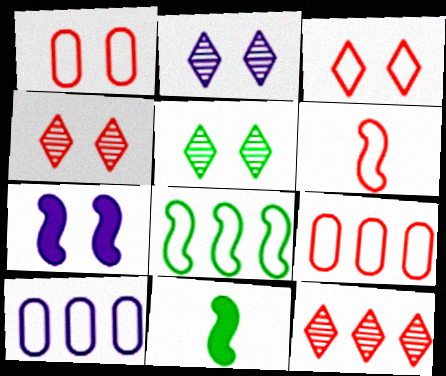[[1, 5, 7], 
[2, 4, 5], 
[2, 9, 11], 
[3, 6, 9], 
[4, 10, 11]]